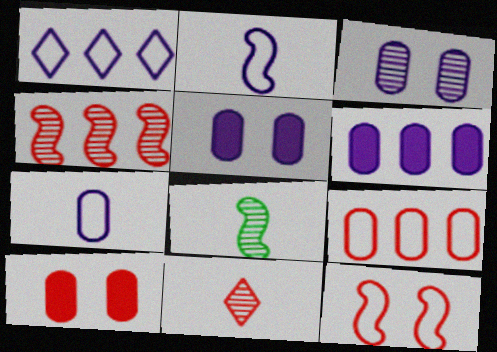[[1, 8, 10], 
[3, 6, 7]]